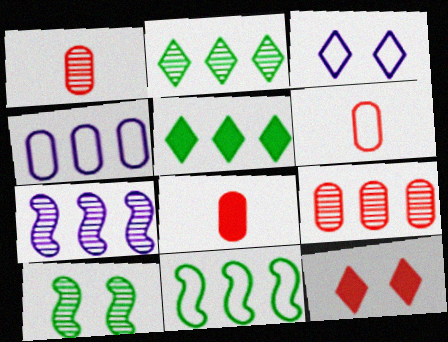[[1, 6, 8], 
[2, 7, 9], 
[3, 6, 11]]